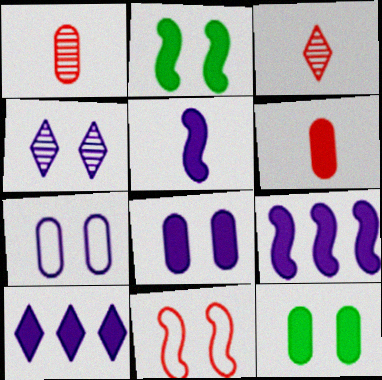[[2, 6, 10], 
[4, 11, 12], 
[5, 8, 10]]